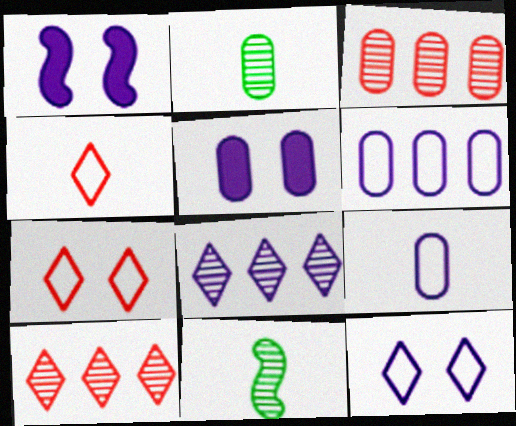[[1, 8, 9]]